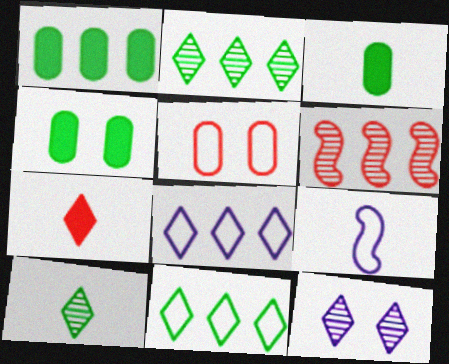[[1, 3, 4], 
[1, 6, 8], 
[5, 6, 7], 
[5, 9, 11], 
[7, 11, 12]]